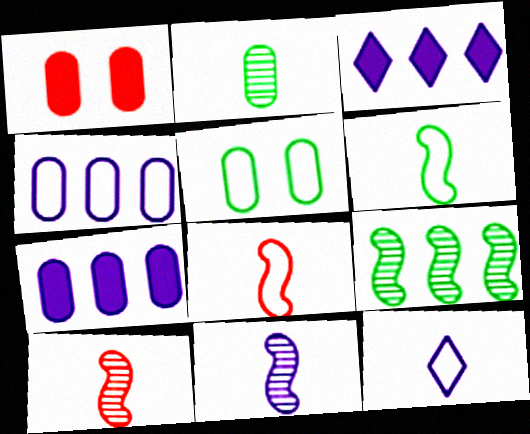[[1, 2, 4], 
[1, 9, 12], 
[3, 5, 10]]